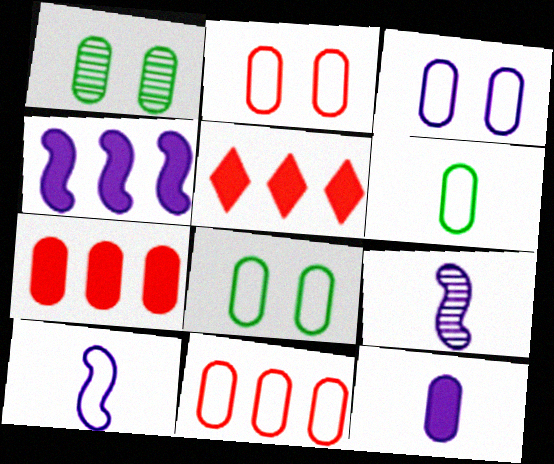[[1, 5, 10], 
[1, 11, 12], 
[2, 3, 8], 
[3, 6, 11], 
[5, 8, 9]]